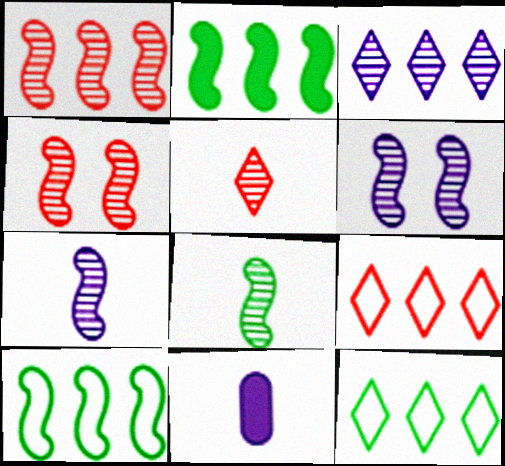[[1, 6, 8], 
[4, 11, 12]]